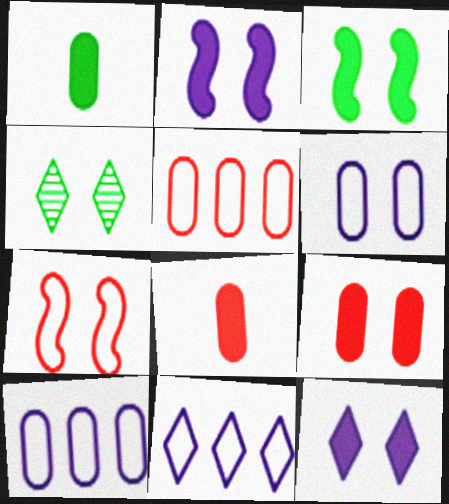[[3, 9, 12]]